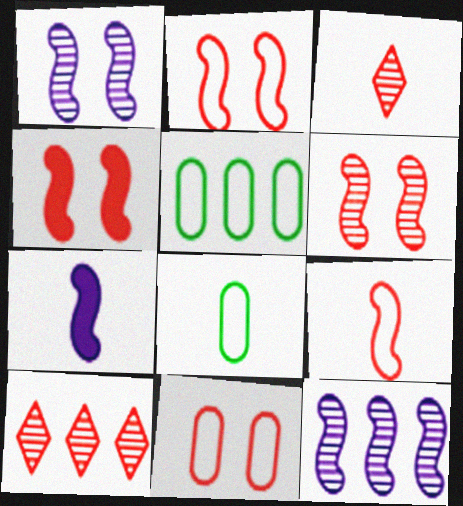[[2, 4, 6], 
[3, 7, 8]]